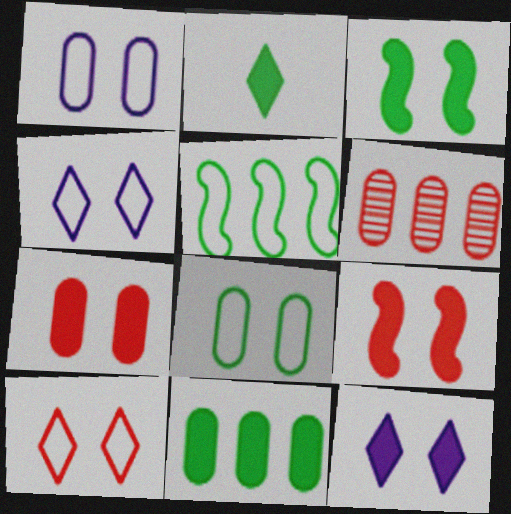[[2, 3, 11], 
[3, 7, 12]]